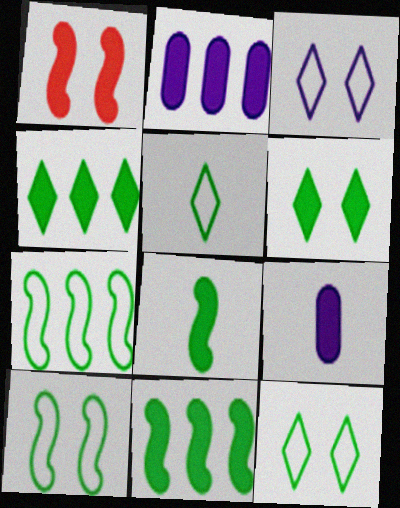[[1, 4, 9]]